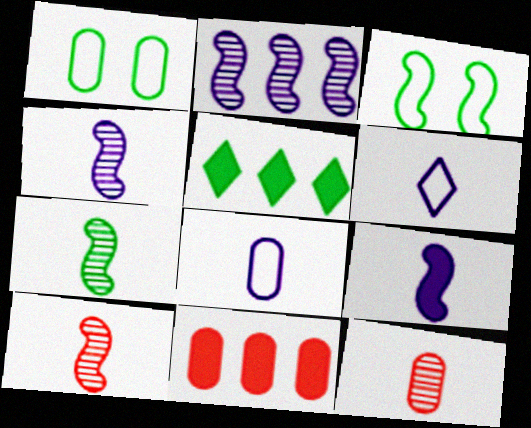[[1, 5, 7], 
[4, 7, 10]]